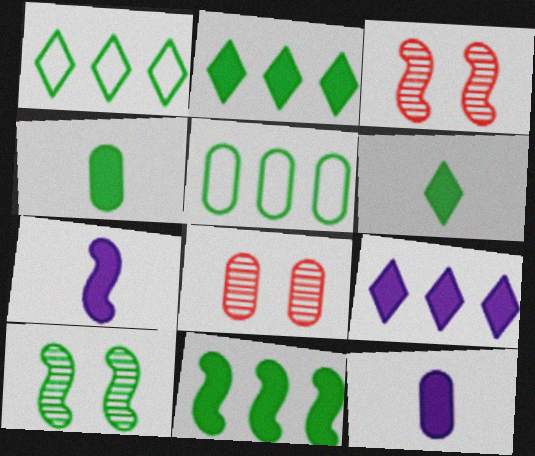[[1, 3, 12], 
[1, 4, 10], 
[1, 7, 8], 
[5, 6, 10], 
[5, 8, 12]]